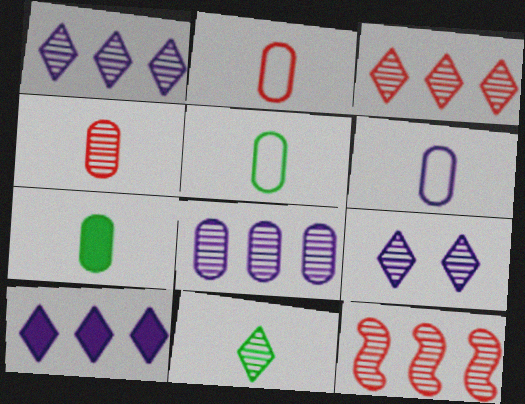[[2, 5, 6], 
[3, 9, 11], 
[4, 6, 7]]